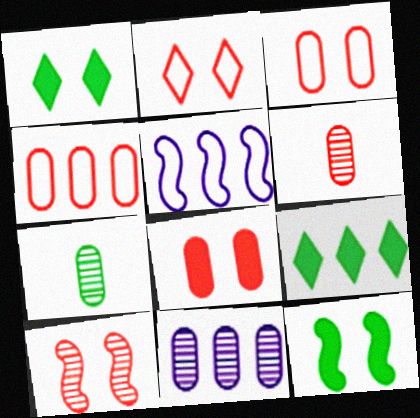[[1, 5, 6], 
[2, 8, 10], 
[4, 6, 8]]